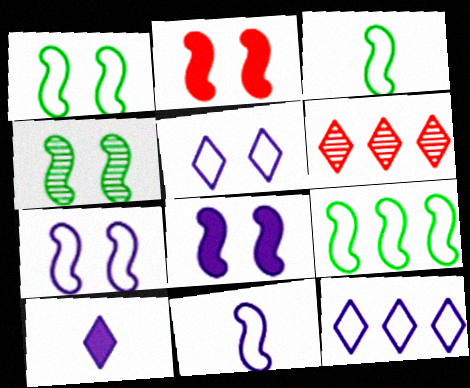[[1, 3, 9], 
[2, 4, 7]]